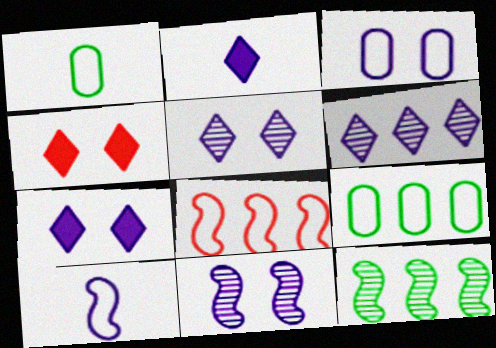[[3, 7, 11]]